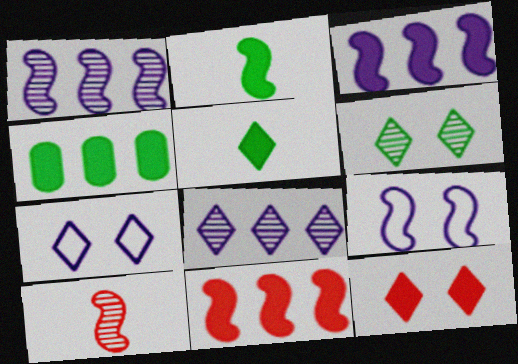[[4, 7, 10], 
[6, 7, 12]]